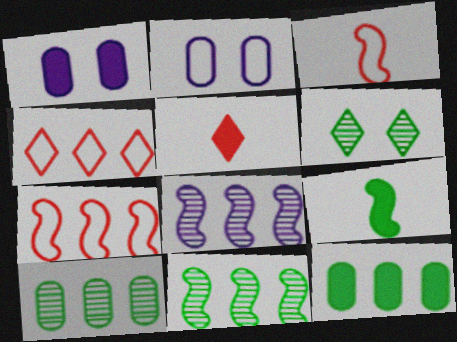[[2, 5, 11], 
[4, 8, 12]]